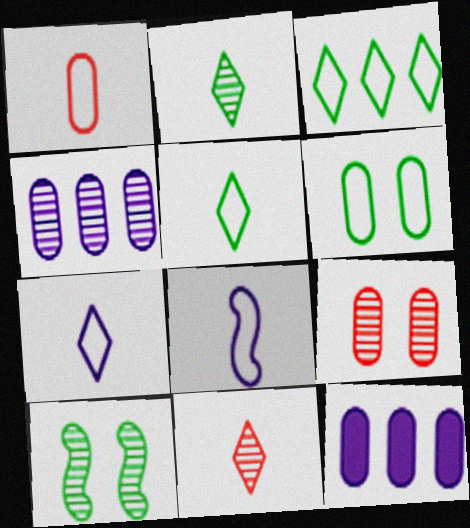[[1, 5, 8], 
[4, 10, 11]]